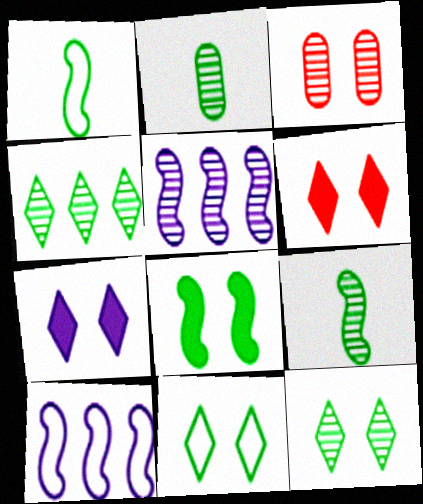[[2, 6, 10]]